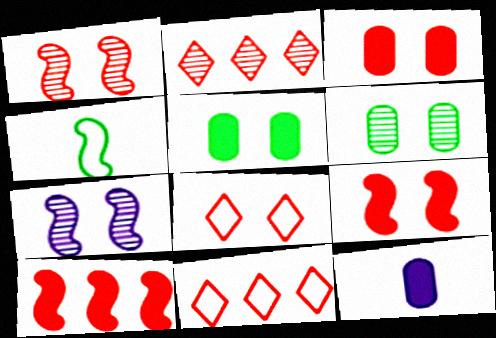[[1, 3, 8], 
[4, 7, 10], 
[5, 7, 8]]